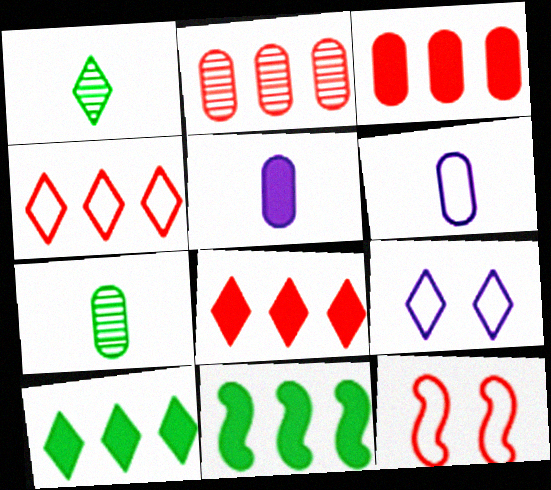[[1, 8, 9]]